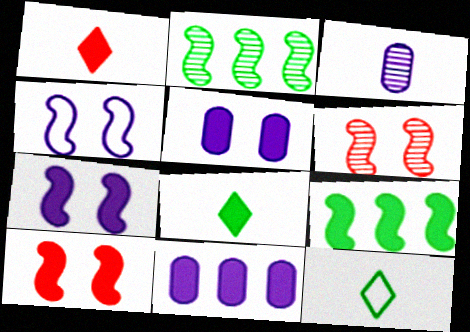[[1, 5, 9], 
[6, 11, 12], 
[8, 10, 11]]